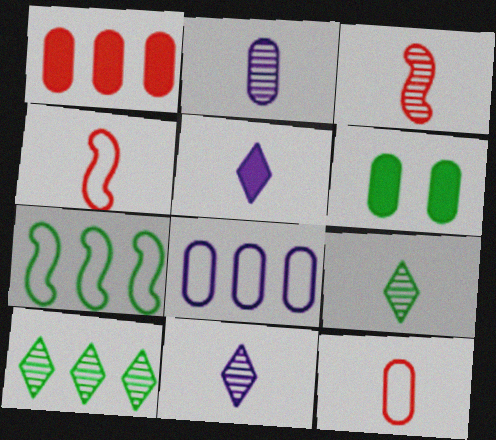[[2, 3, 9], 
[6, 7, 9]]